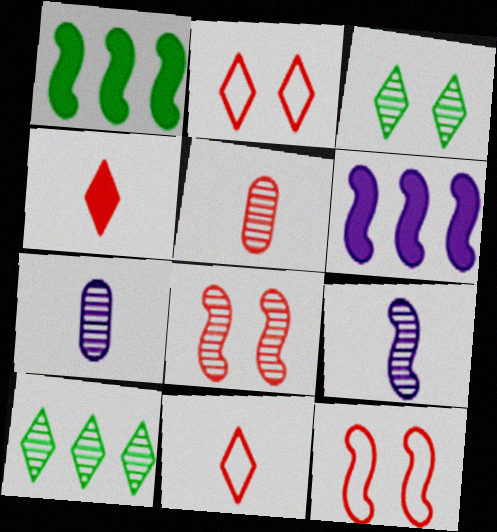[[1, 2, 7], 
[1, 9, 12], 
[7, 8, 10]]